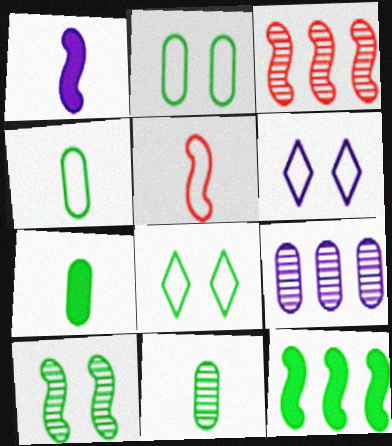[[1, 6, 9], 
[3, 6, 7], 
[4, 7, 11], 
[8, 11, 12]]